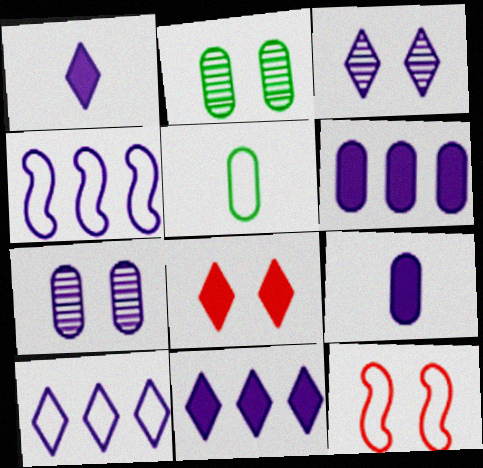[[1, 3, 10], 
[1, 4, 7], 
[3, 4, 9], 
[5, 10, 12]]